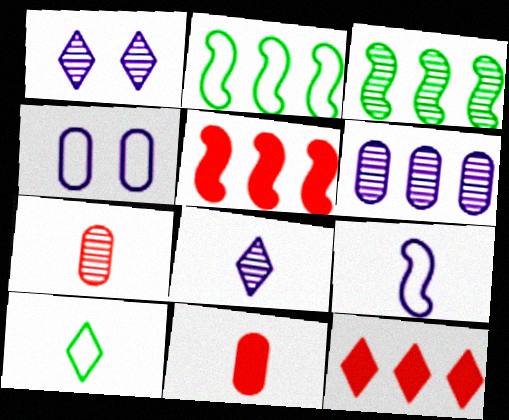[[1, 2, 11], 
[1, 3, 7], 
[1, 10, 12], 
[2, 6, 12]]